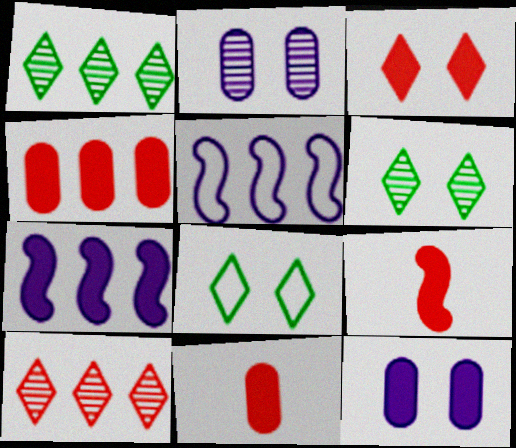[[1, 4, 5], 
[3, 4, 9], 
[5, 6, 11]]